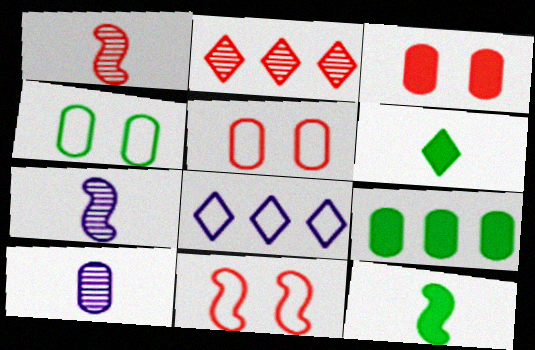[[5, 9, 10]]